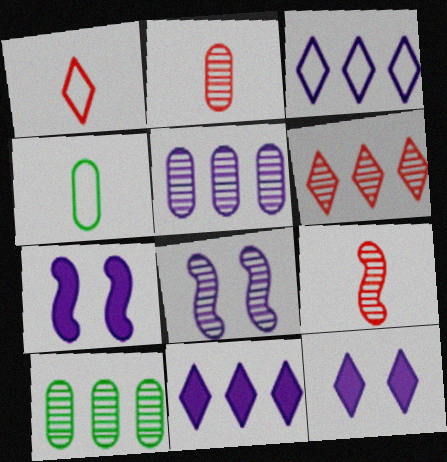[[1, 7, 10], 
[4, 6, 7]]